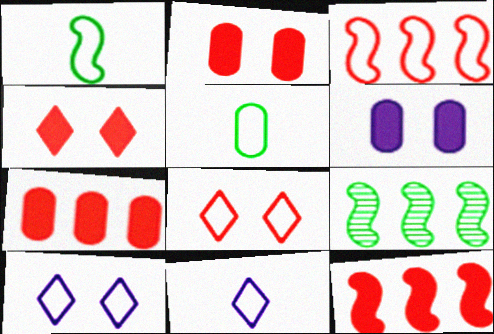[[2, 9, 11], 
[3, 5, 10]]